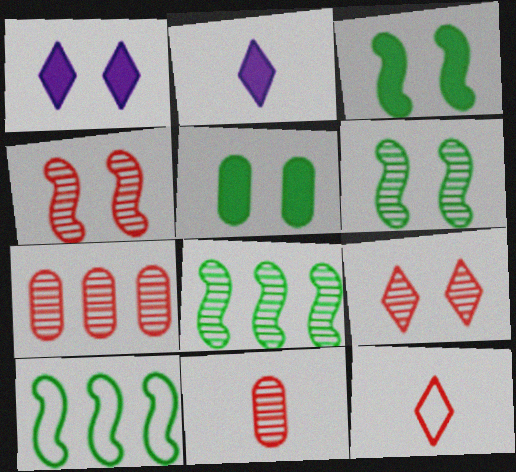[[1, 10, 11]]